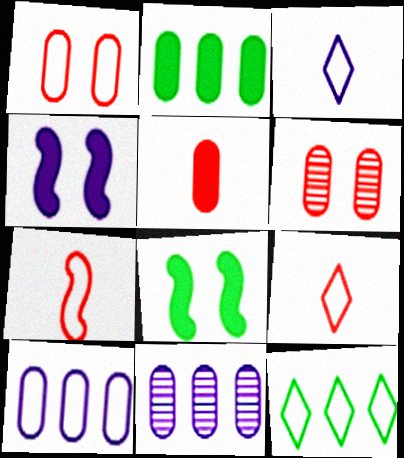[[3, 4, 11], 
[8, 9, 11]]